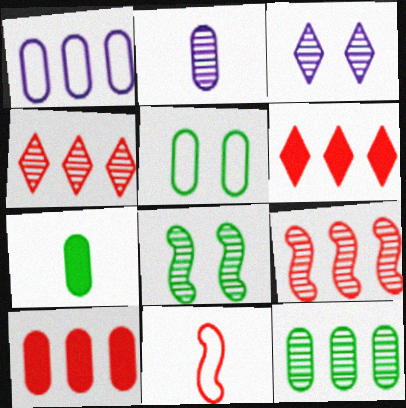[[1, 10, 12], 
[2, 4, 8], 
[2, 5, 10], 
[5, 7, 12]]